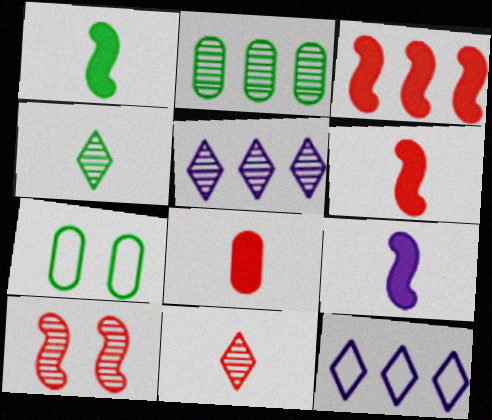[[1, 6, 9], 
[2, 3, 12], 
[5, 6, 7]]